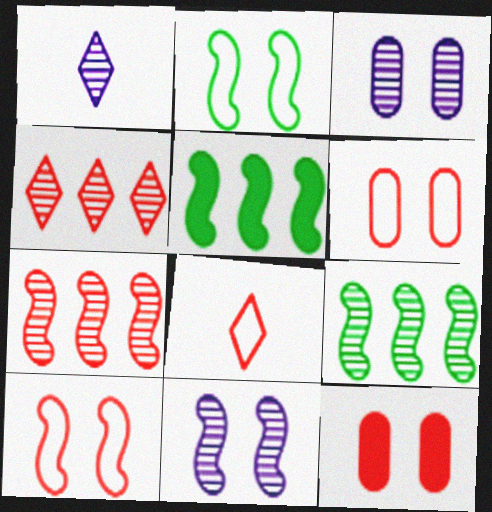[[1, 5, 6], 
[3, 5, 8], 
[7, 8, 12]]